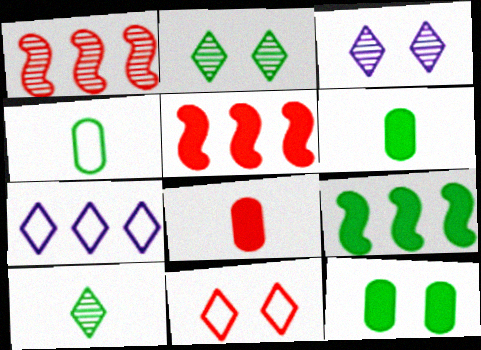[[1, 8, 11], 
[2, 4, 9], 
[3, 4, 5]]